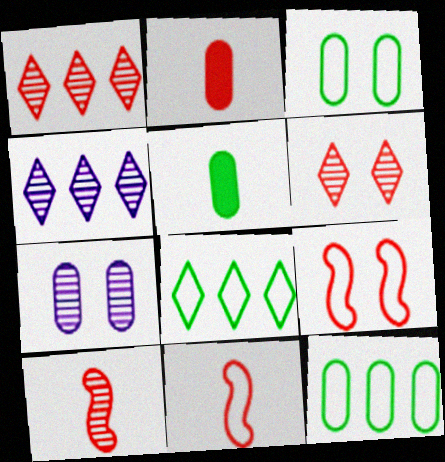[[1, 2, 9], 
[2, 7, 12], 
[4, 5, 9]]